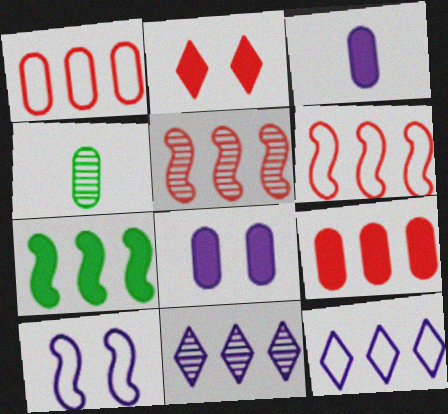[[1, 4, 8], 
[1, 7, 11], 
[2, 3, 7], 
[3, 10, 11]]